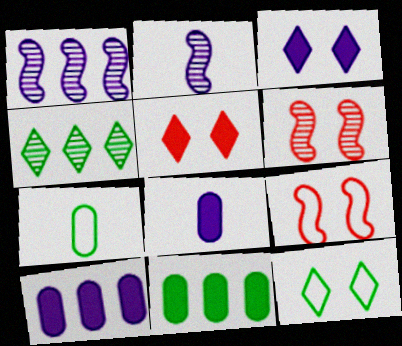[[1, 5, 7], 
[4, 8, 9]]